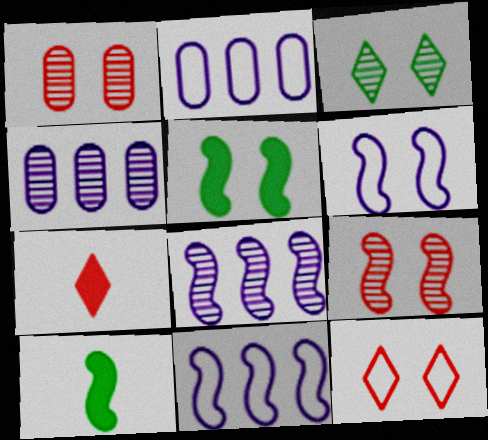[[4, 10, 12], 
[5, 6, 9], 
[9, 10, 11]]